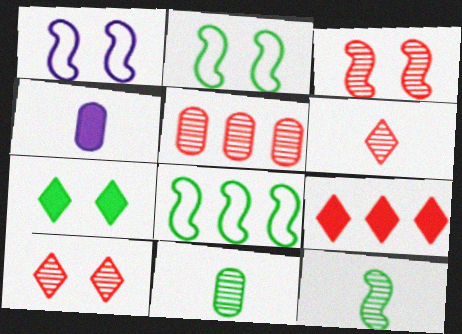[[1, 9, 11], 
[3, 5, 6], 
[4, 8, 10], 
[7, 8, 11]]